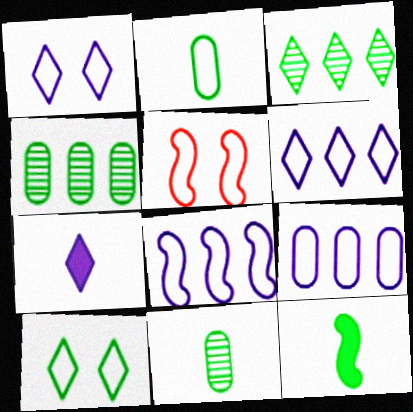[[2, 5, 6], 
[4, 5, 7], 
[4, 10, 12], 
[6, 8, 9]]